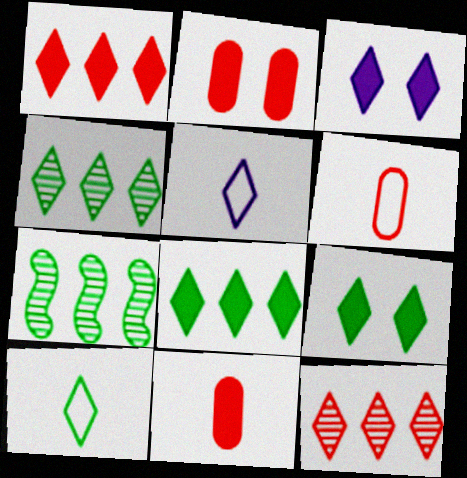[[2, 5, 7], 
[3, 6, 7], 
[3, 10, 12], 
[4, 9, 10], 
[5, 9, 12]]